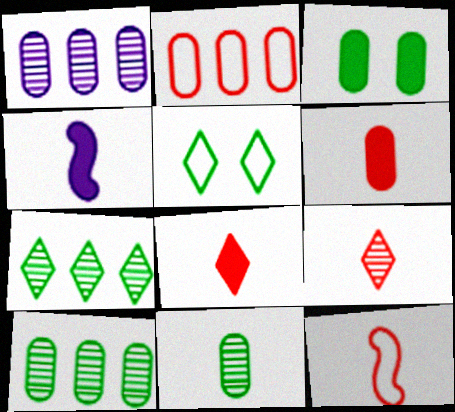[[6, 9, 12]]